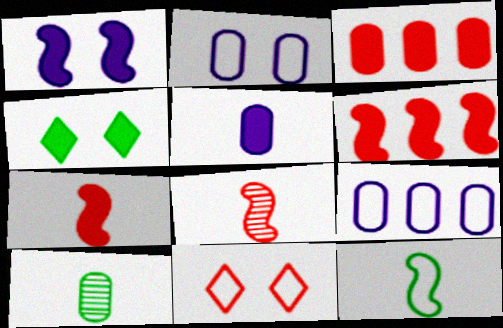[[2, 3, 10], 
[3, 8, 11], 
[4, 5, 6], 
[4, 8, 9], 
[9, 11, 12]]